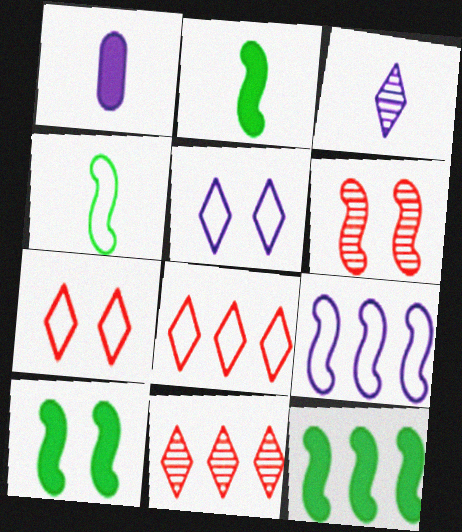[[2, 6, 9], 
[2, 10, 12]]